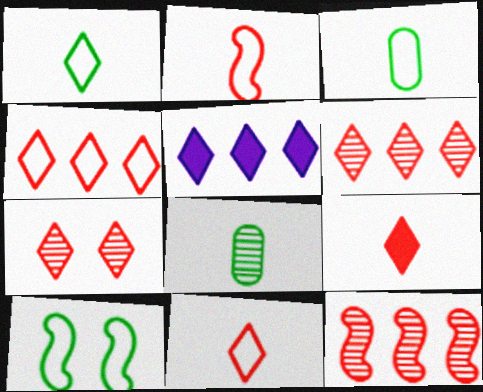[[1, 5, 7], 
[4, 7, 9]]